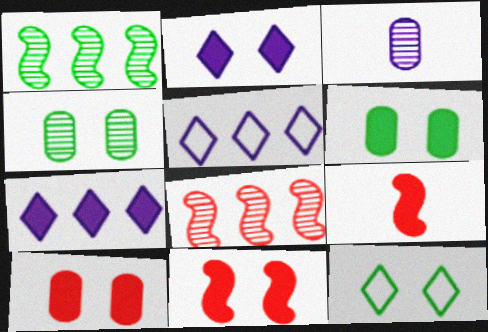[[2, 6, 11], 
[4, 5, 9], 
[6, 7, 9]]